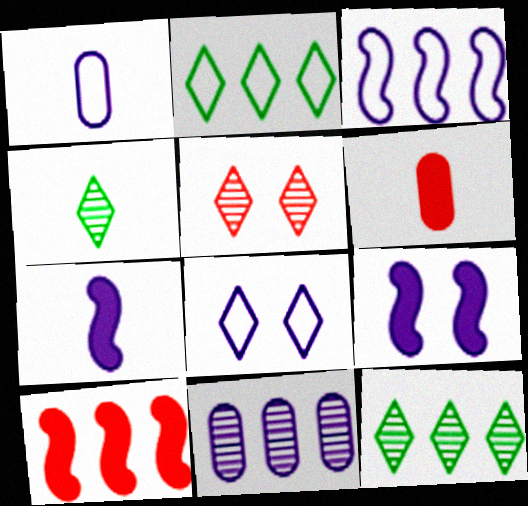[[1, 3, 8], 
[2, 10, 11], 
[7, 8, 11]]